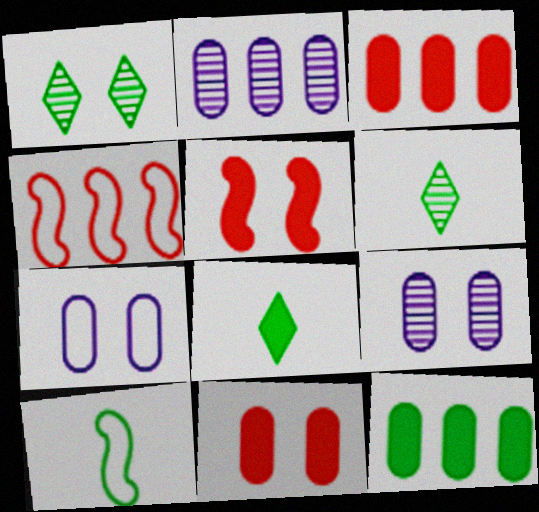[[1, 5, 7], 
[1, 10, 12], 
[4, 8, 9]]